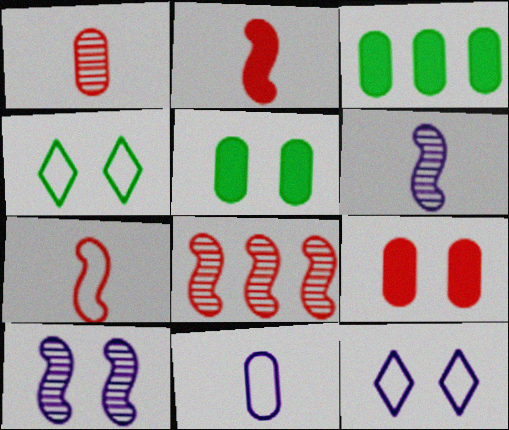[[4, 9, 10]]